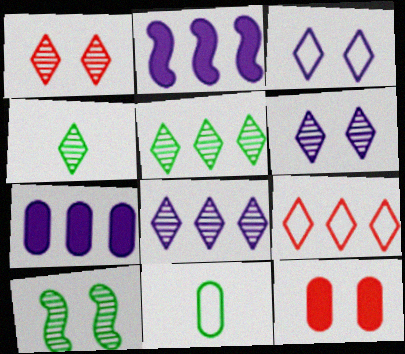[[1, 2, 11], 
[1, 4, 8], 
[3, 10, 12]]